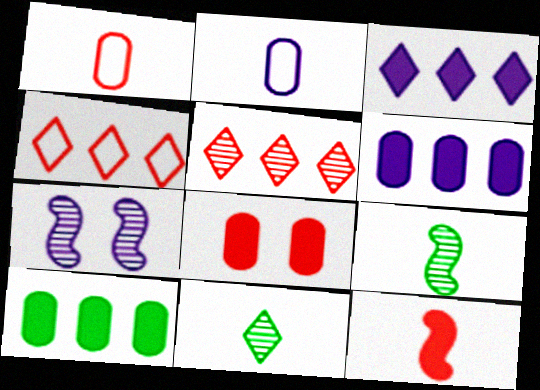[[2, 3, 7], 
[2, 11, 12]]